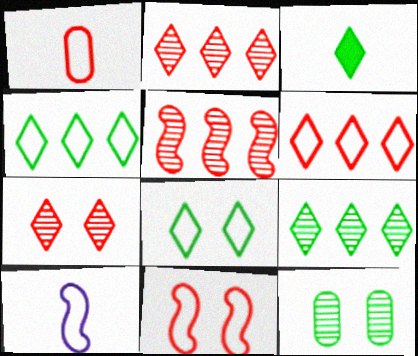[[1, 6, 11], 
[3, 8, 9]]